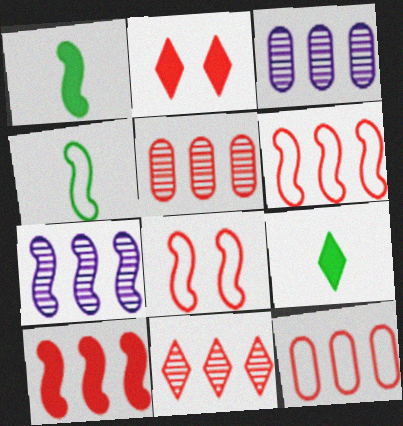[[1, 7, 8], 
[2, 3, 4], 
[3, 8, 9], 
[10, 11, 12]]